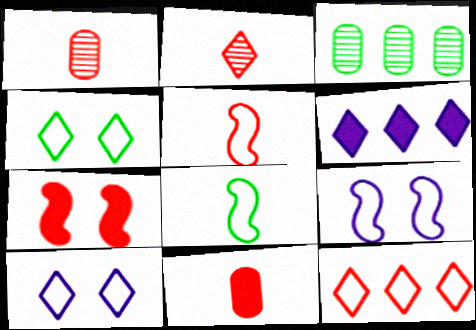[[1, 7, 12], 
[2, 4, 6], 
[2, 5, 11]]